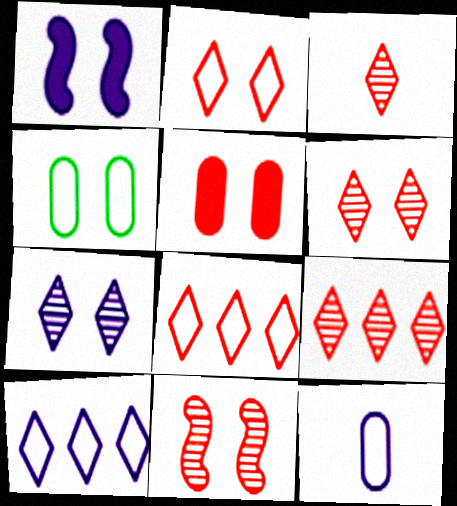[[1, 4, 6], 
[2, 5, 11], 
[3, 6, 9]]